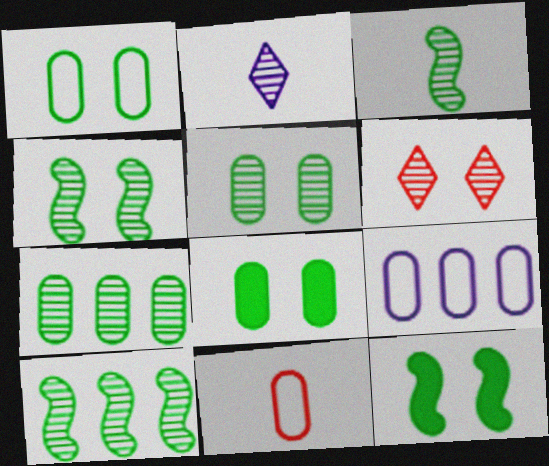[[1, 5, 8], 
[1, 9, 11], 
[3, 4, 10]]